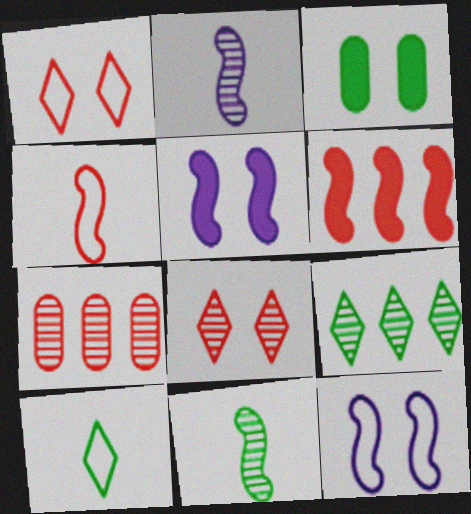[[3, 8, 12], 
[5, 7, 10], 
[6, 11, 12]]